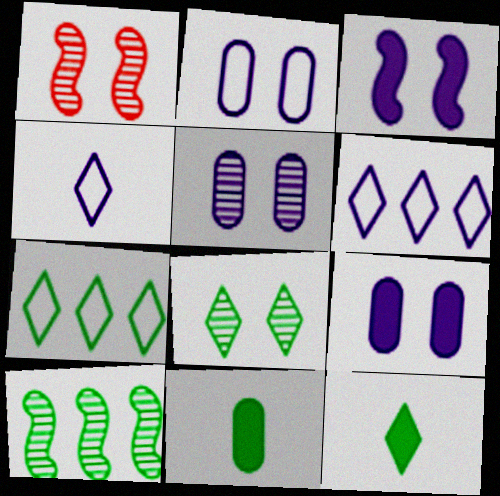[[1, 5, 8], 
[1, 6, 11], 
[2, 5, 9], 
[7, 8, 12]]